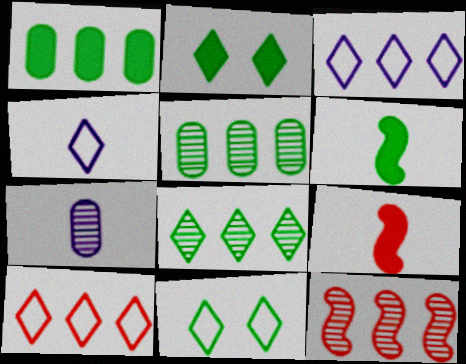[[1, 2, 6], 
[1, 3, 12], 
[4, 10, 11], 
[5, 6, 11]]